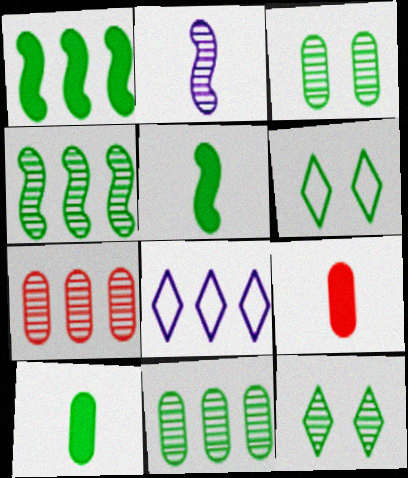[[1, 7, 8], 
[2, 7, 12], 
[4, 6, 10], 
[5, 6, 11]]